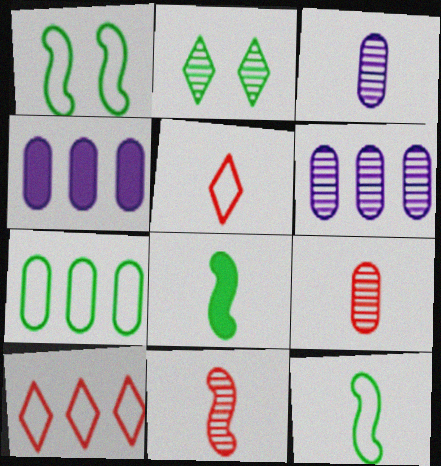[[2, 6, 11], 
[2, 7, 8], 
[3, 5, 8]]